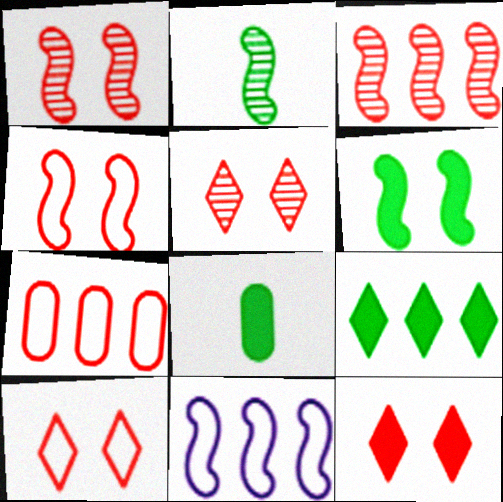[[5, 8, 11], 
[5, 10, 12], 
[6, 8, 9]]